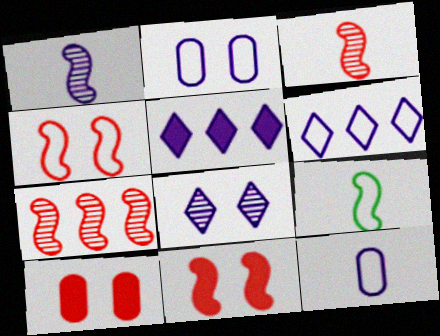[[1, 2, 5]]